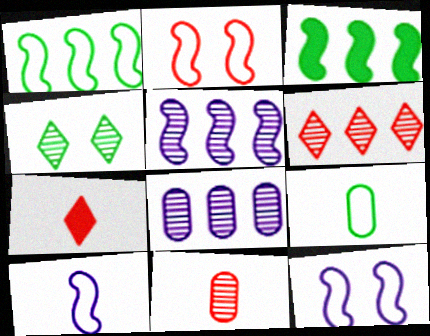[[1, 2, 10], 
[3, 4, 9], 
[4, 5, 11]]